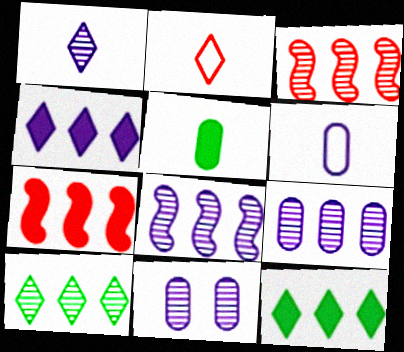[[1, 8, 11], 
[3, 9, 10]]